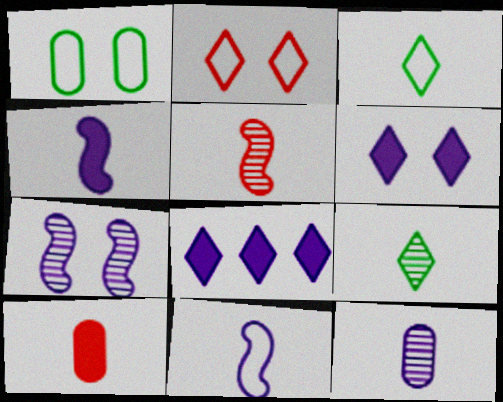[[1, 5, 8], 
[2, 8, 9], 
[5, 9, 12], 
[9, 10, 11]]